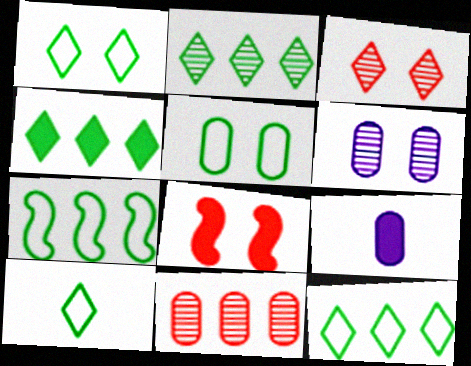[[1, 6, 8], 
[1, 10, 12], 
[2, 4, 12], 
[3, 7, 9], 
[4, 8, 9], 
[5, 7, 10], 
[5, 9, 11]]